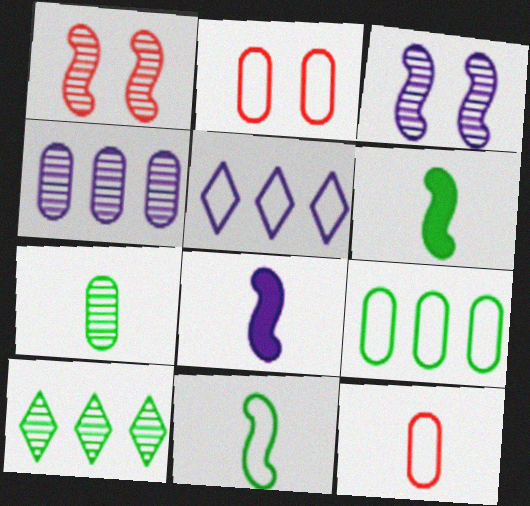[[2, 5, 11], 
[2, 8, 10]]